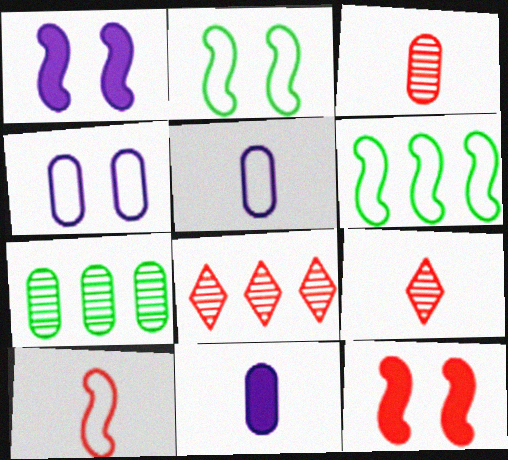[[2, 8, 11]]